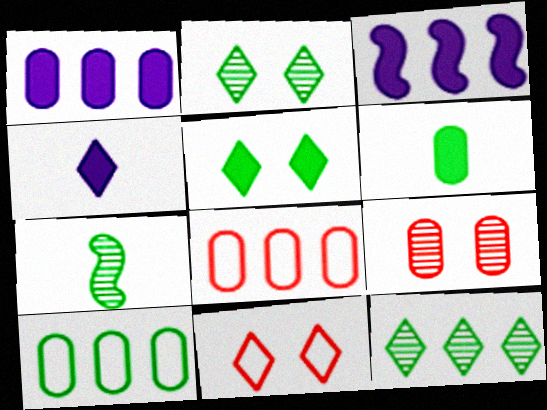[[1, 7, 11], 
[3, 8, 12], 
[4, 11, 12], 
[5, 7, 10]]